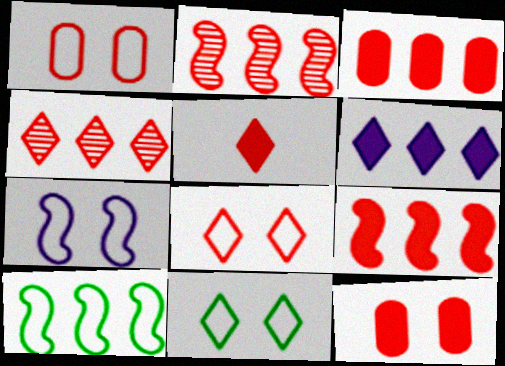[[1, 2, 5], 
[1, 7, 11], 
[4, 5, 8], 
[5, 9, 12]]